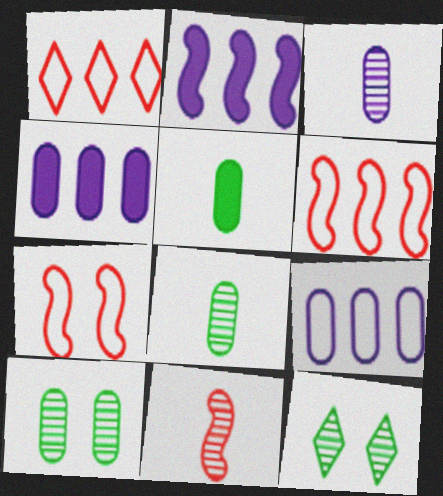[]